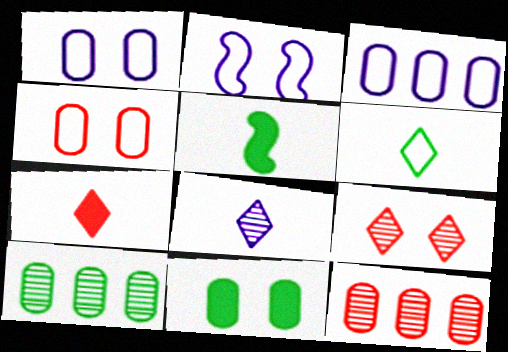[[2, 7, 10], 
[2, 9, 11], 
[3, 5, 9], 
[6, 7, 8]]